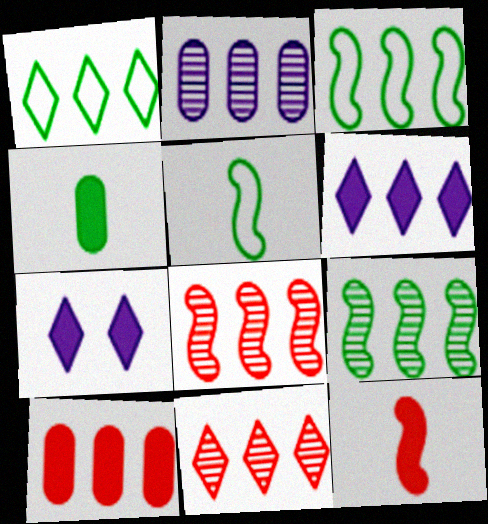[[1, 6, 11], 
[2, 9, 11]]